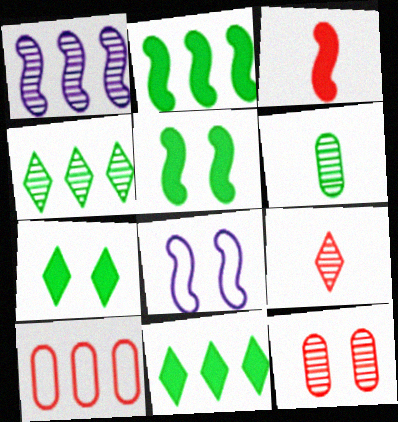[[1, 10, 11], 
[7, 8, 12]]